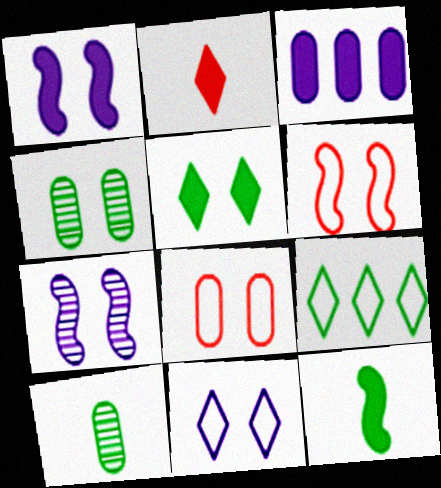[[3, 8, 10], 
[4, 9, 12], 
[5, 7, 8]]